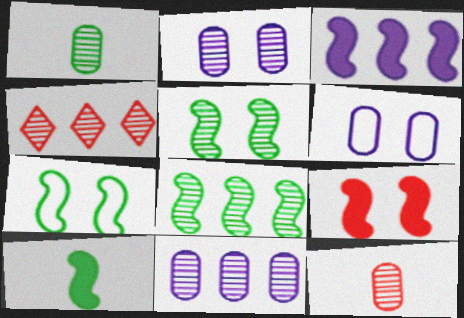[[3, 9, 10], 
[4, 6, 10], 
[4, 8, 11], 
[7, 8, 10]]